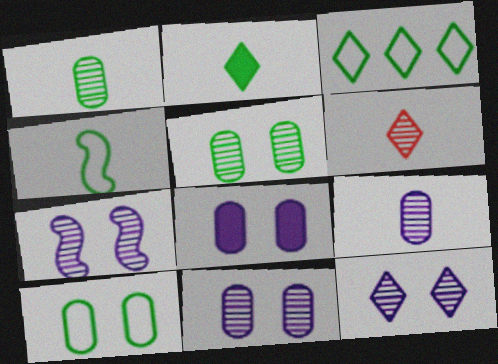[[1, 2, 4], 
[3, 4, 10], 
[7, 11, 12]]